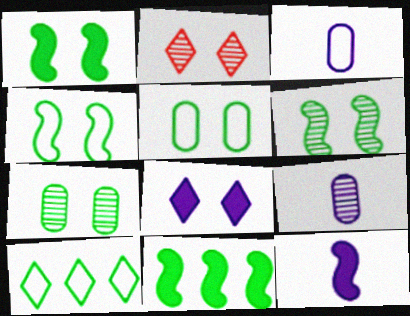[[1, 4, 6], 
[2, 3, 11]]